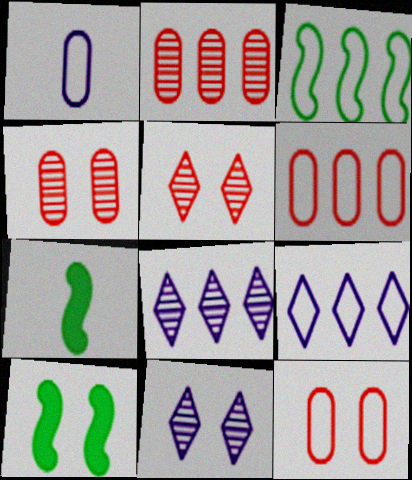[[3, 6, 9], 
[4, 7, 9], 
[6, 7, 11], 
[7, 8, 12], 
[10, 11, 12]]